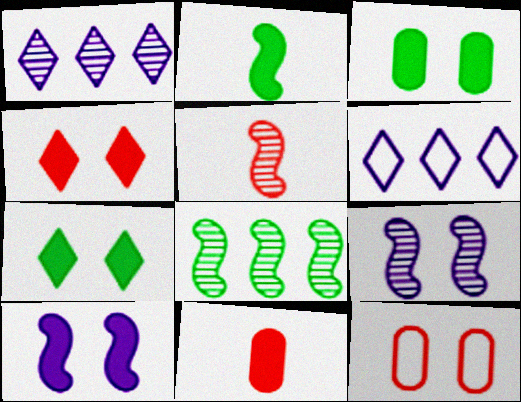[[1, 2, 12], 
[3, 4, 10], 
[3, 5, 6], 
[5, 8, 9], 
[7, 9, 12]]